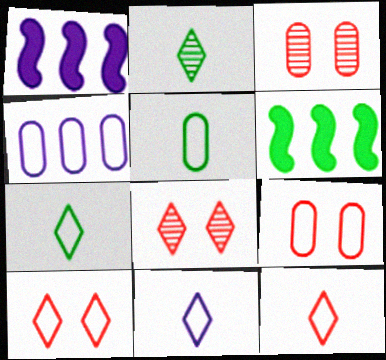[[1, 2, 9], 
[1, 3, 7], 
[1, 5, 8], 
[3, 6, 11], 
[4, 5, 9], 
[7, 11, 12]]